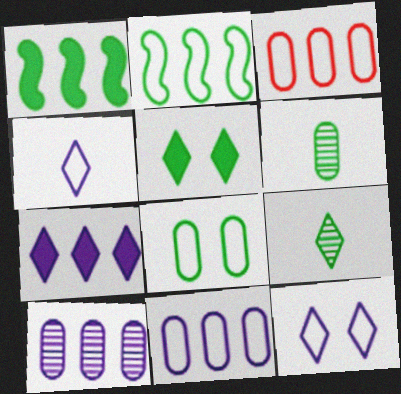[[1, 8, 9], 
[2, 5, 6]]